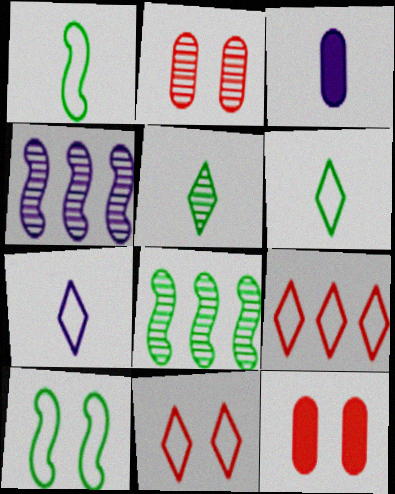[[2, 4, 5], 
[3, 8, 11], 
[4, 6, 12], 
[7, 8, 12]]